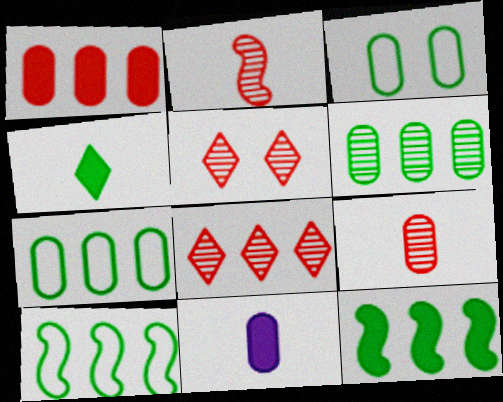[[5, 10, 11]]